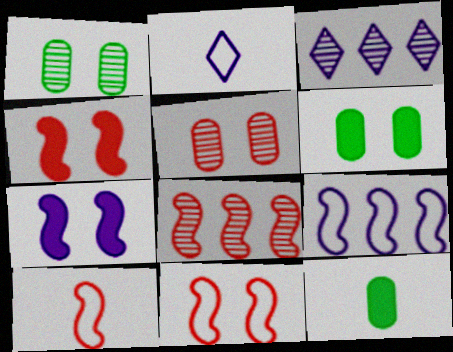[[2, 6, 8], 
[3, 6, 10], 
[3, 11, 12], 
[4, 8, 10]]